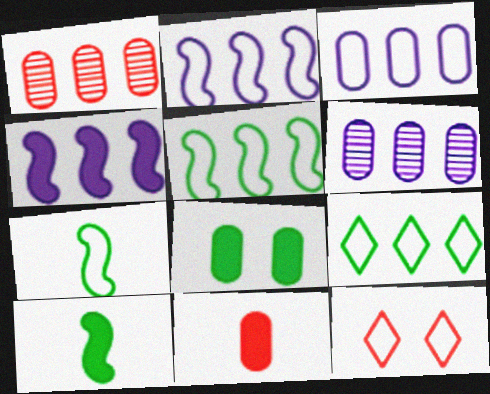[[1, 4, 9], 
[3, 7, 12], 
[6, 10, 12]]